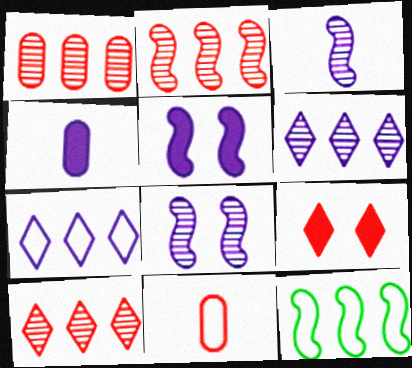[[1, 2, 10], 
[2, 9, 11], 
[4, 7, 8]]